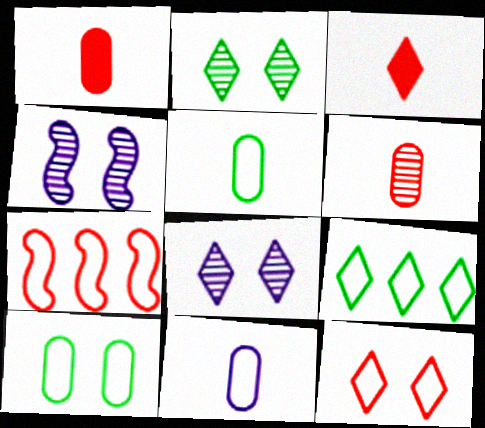[[1, 4, 9], 
[3, 8, 9]]